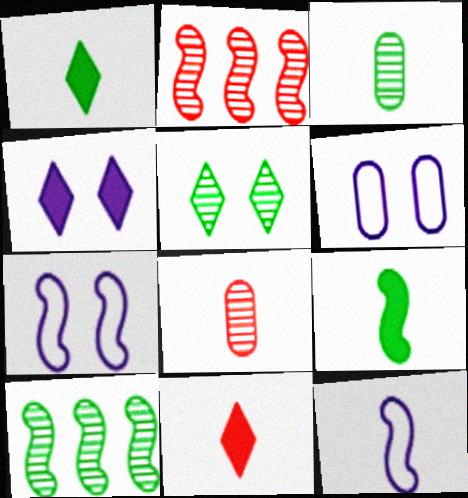[[1, 2, 6], 
[1, 8, 12], 
[2, 7, 9], 
[3, 5, 10], 
[3, 11, 12], 
[6, 10, 11]]